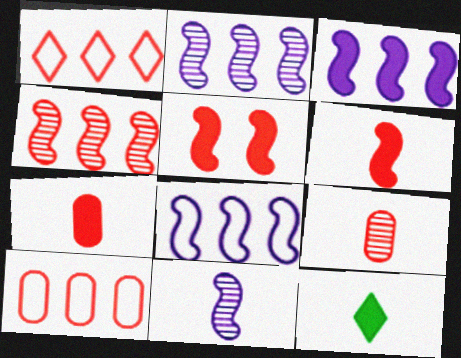[[1, 5, 9], 
[2, 3, 8]]